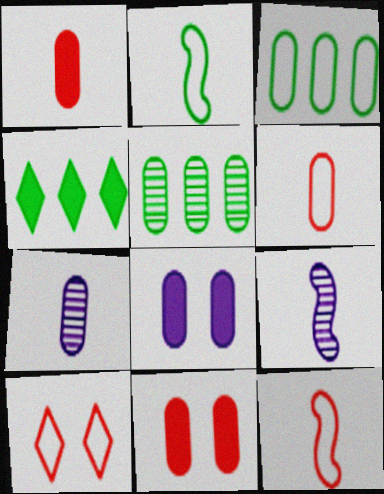[[3, 7, 11], 
[5, 6, 8]]